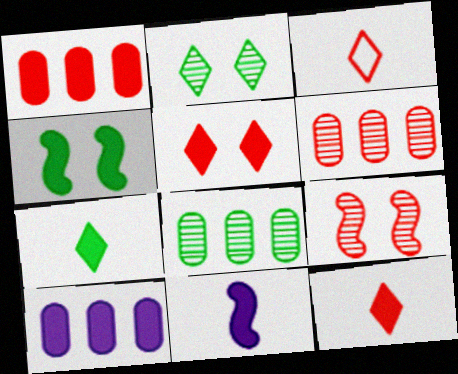[[1, 3, 9], 
[4, 10, 12]]